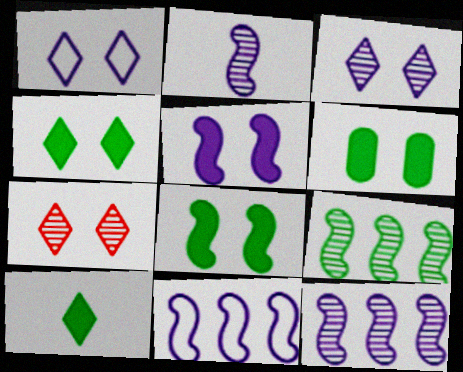[[1, 4, 7], 
[2, 5, 11], 
[4, 6, 8]]